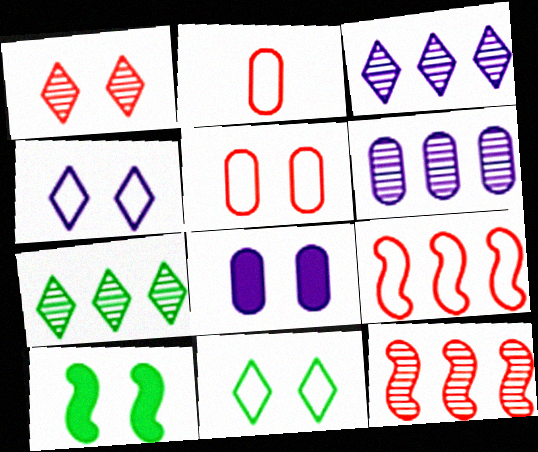[[2, 3, 10], 
[6, 7, 12]]